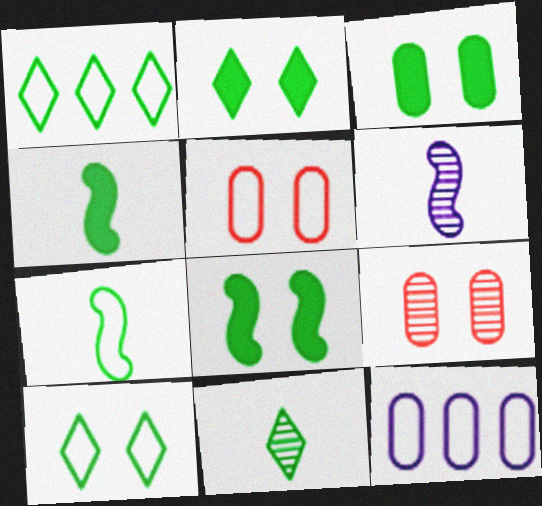[[1, 2, 11], 
[2, 3, 8]]